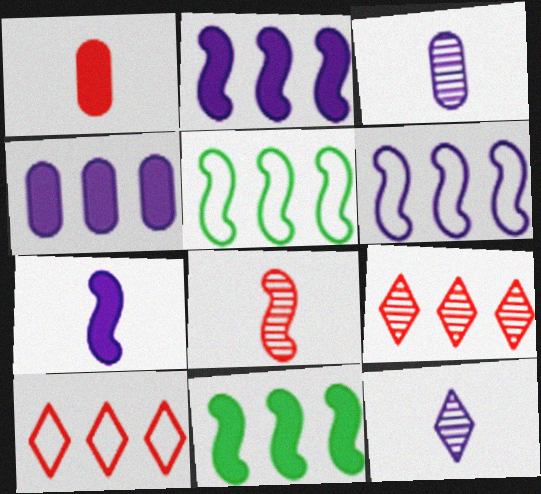[[4, 5, 9]]